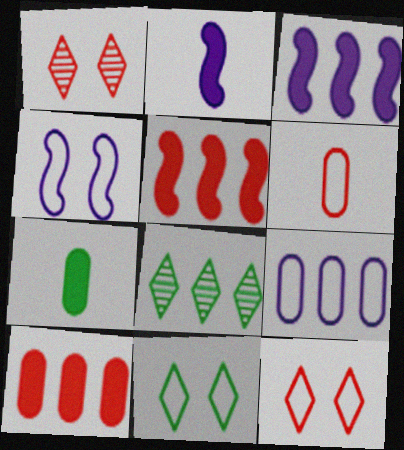[[1, 5, 6], 
[5, 8, 9]]